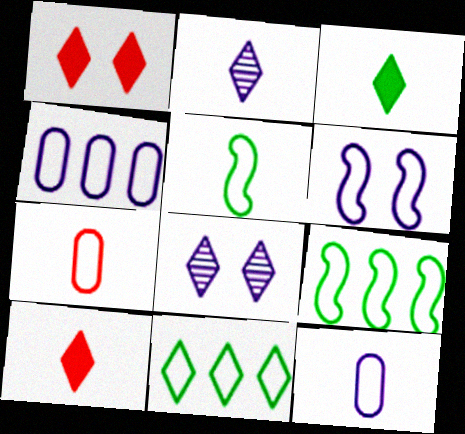[[1, 2, 11], 
[6, 7, 11], 
[8, 10, 11]]